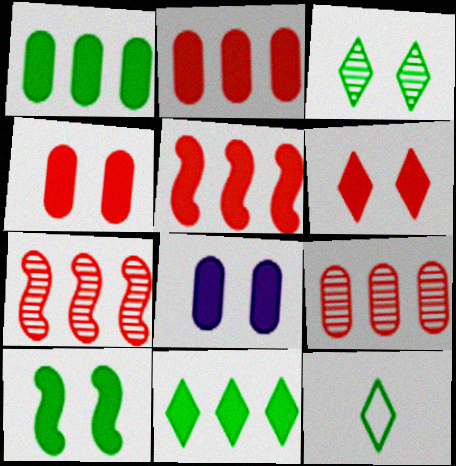[[3, 11, 12], 
[6, 8, 10], 
[7, 8, 12]]